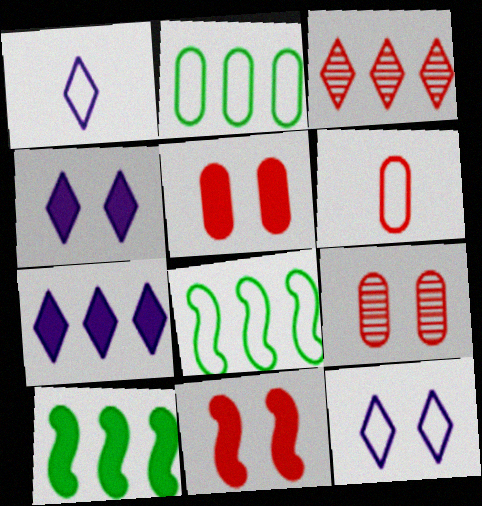[[1, 9, 10], 
[3, 6, 11], 
[6, 8, 12]]